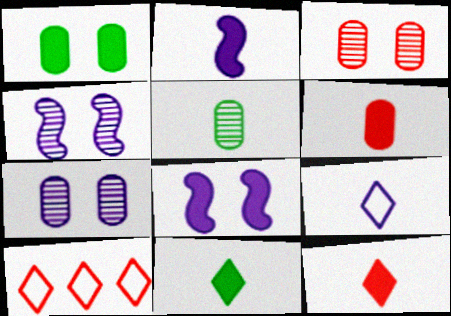[[2, 6, 11], 
[5, 8, 10]]